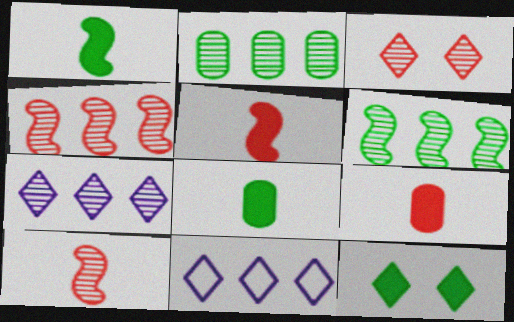[[2, 4, 7]]